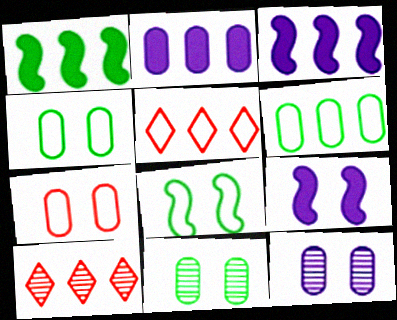[[3, 6, 10]]